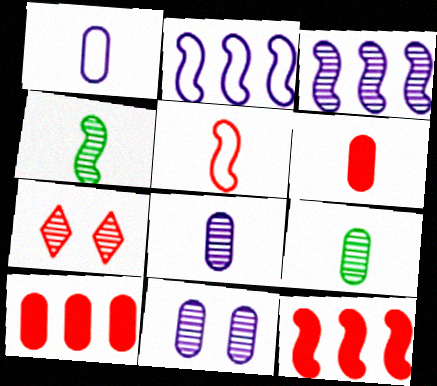[[1, 6, 9], 
[3, 7, 9], 
[5, 7, 10]]